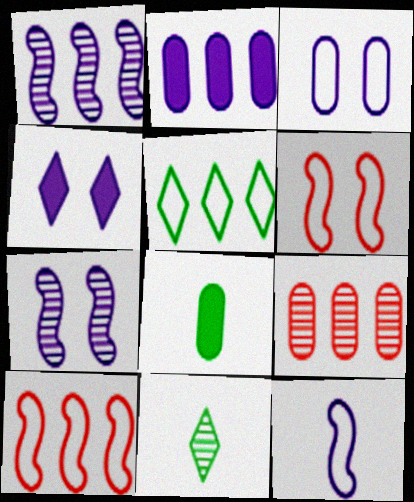[[2, 6, 11], 
[3, 4, 7], 
[3, 8, 9], 
[7, 9, 11]]